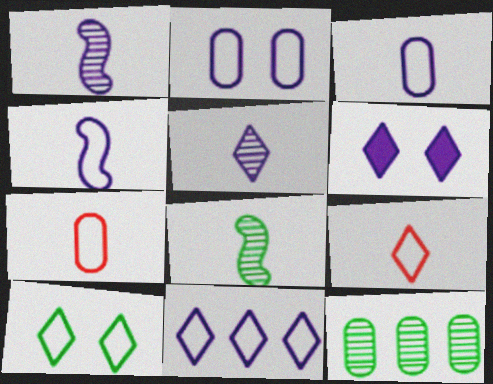[[2, 4, 11], 
[5, 6, 11], 
[9, 10, 11]]